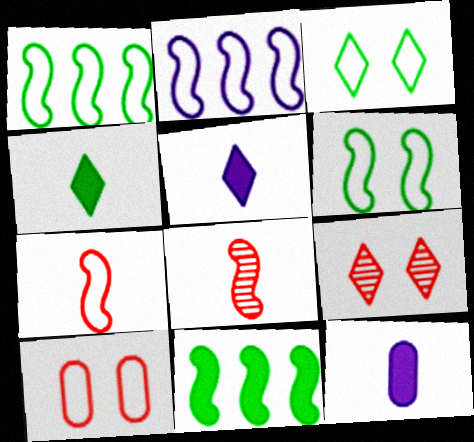[[1, 9, 12], 
[2, 6, 7]]